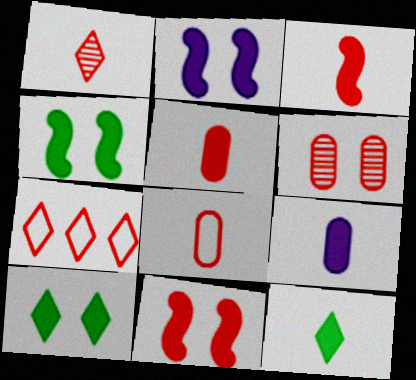[[1, 3, 8], 
[2, 4, 11], 
[3, 6, 7], 
[3, 9, 12]]